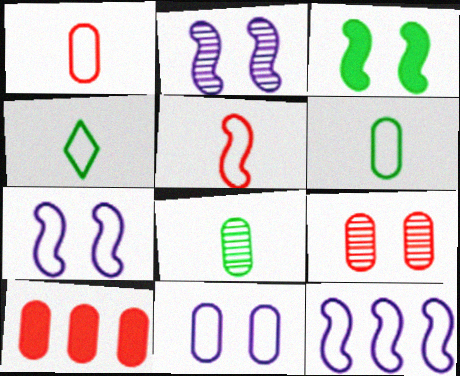[[1, 9, 10], 
[2, 4, 10], 
[8, 10, 11]]